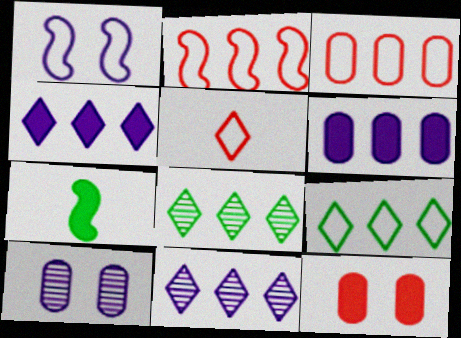[[2, 6, 8], 
[4, 7, 12]]